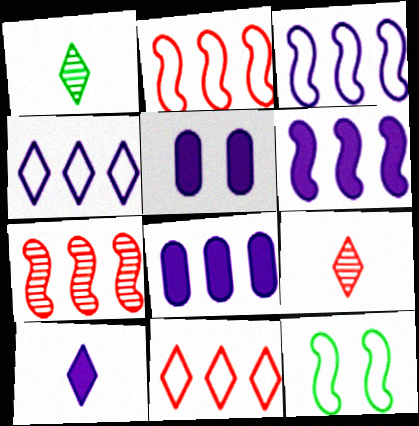[[1, 2, 5], 
[5, 6, 10], 
[8, 9, 12]]